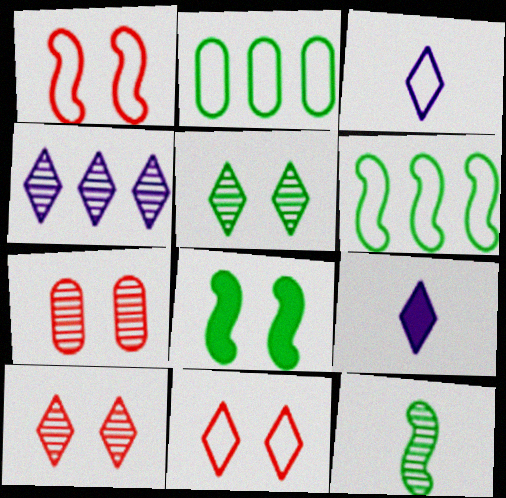[[1, 2, 3], 
[4, 7, 12], 
[6, 7, 9], 
[6, 8, 12]]